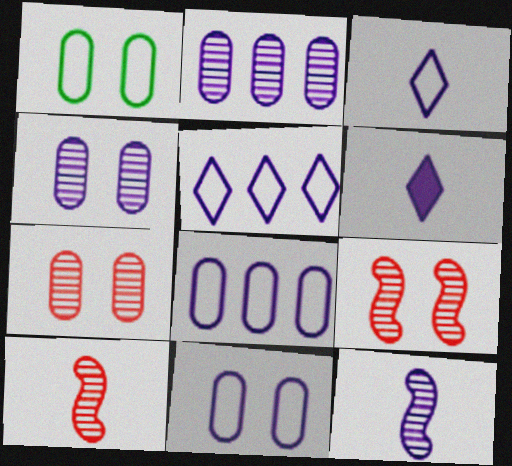[]